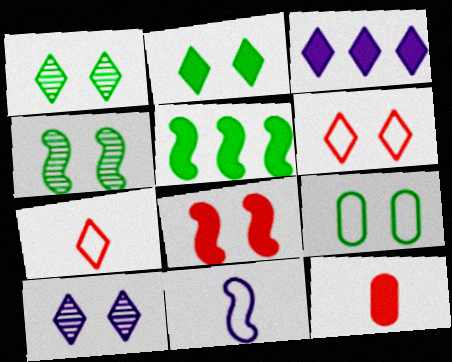[[1, 3, 7], 
[2, 4, 9], 
[2, 6, 10], 
[8, 9, 10]]